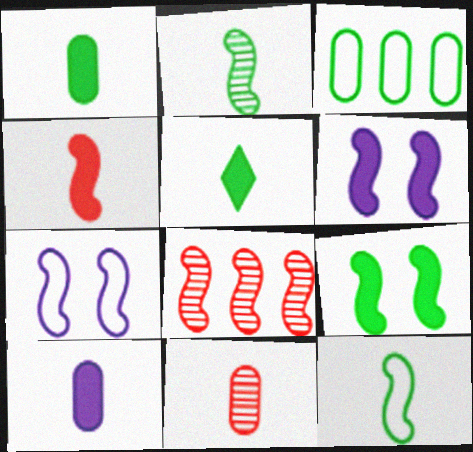[[4, 5, 10], 
[6, 8, 12]]